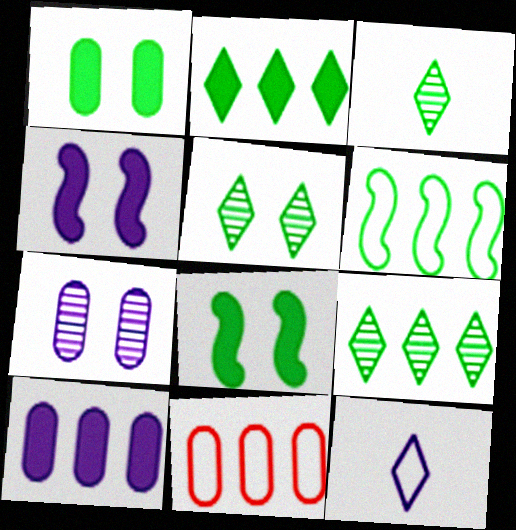[[1, 3, 6], 
[3, 4, 11], 
[3, 5, 9]]